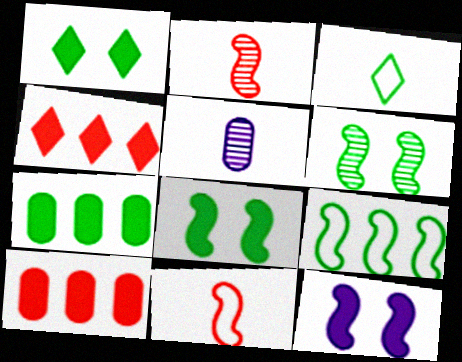[[2, 9, 12], 
[3, 6, 7]]